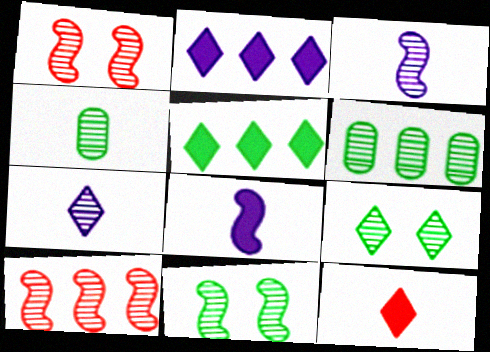[[1, 6, 7], 
[3, 10, 11]]